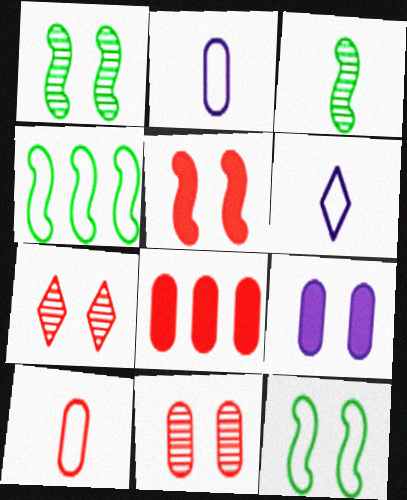[[1, 6, 8], 
[7, 9, 12], 
[8, 10, 11]]